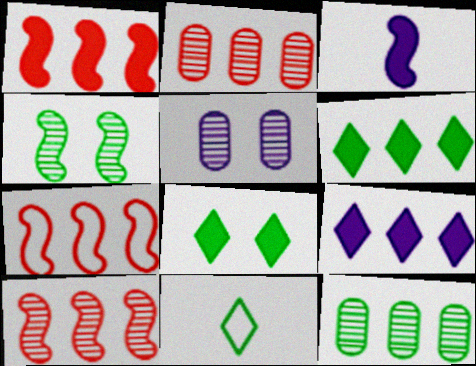[[1, 5, 11], 
[1, 7, 10], 
[3, 4, 7], 
[7, 9, 12]]